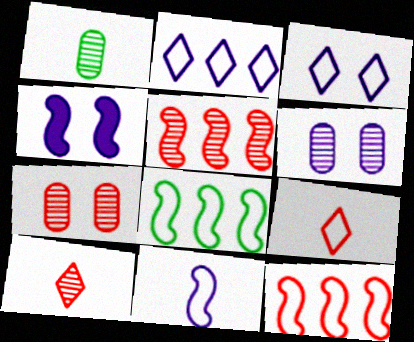[[3, 4, 6], 
[5, 7, 10]]